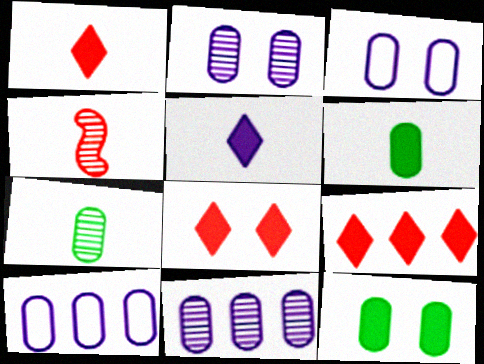[[1, 8, 9]]